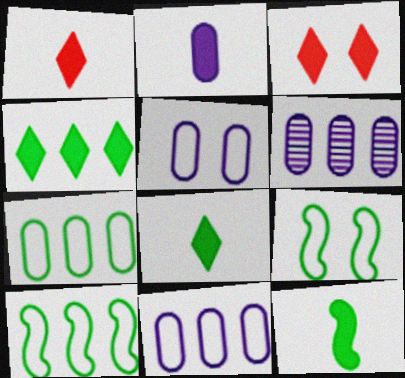[[1, 2, 12], 
[1, 6, 9], 
[2, 5, 6]]